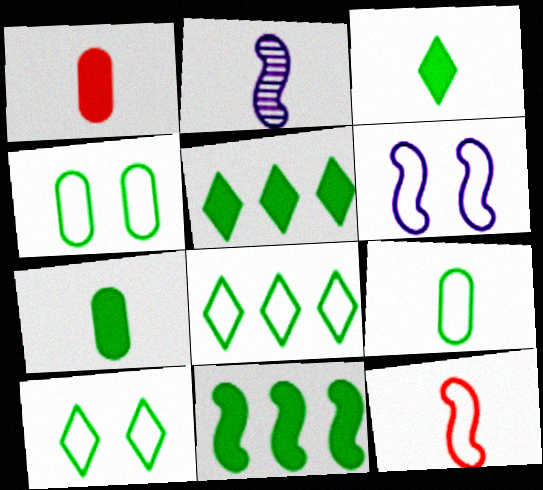[]